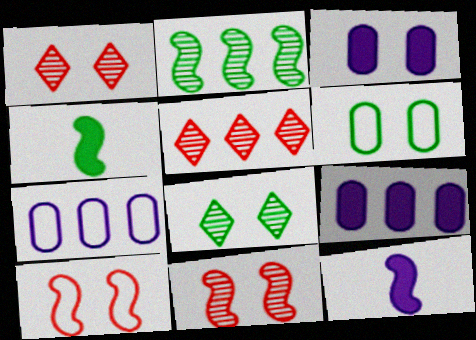[[1, 4, 7], 
[2, 10, 12], 
[3, 8, 10], 
[5, 6, 12]]